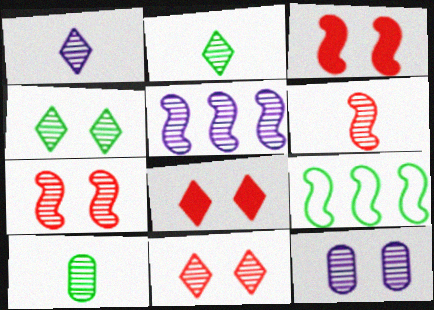[[1, 5, 12], 
[1, 6, 10], 
[4, 7, 12], 
[5, 10, 11]]